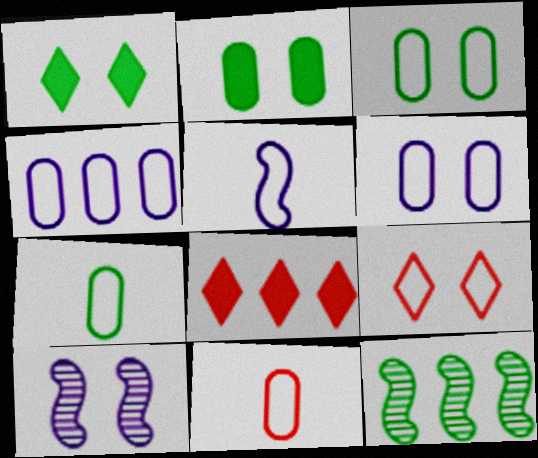[[1, 7, 12], 
[2, 9, 10], 
[3, 4, 11], 
[4, 8, 12], 
[7, 8, 10]]